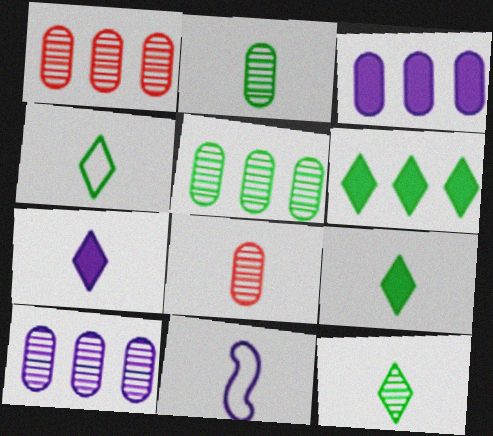[[1, 5, 10], 
[4, 9, 12], 
[8, 9, 11]]